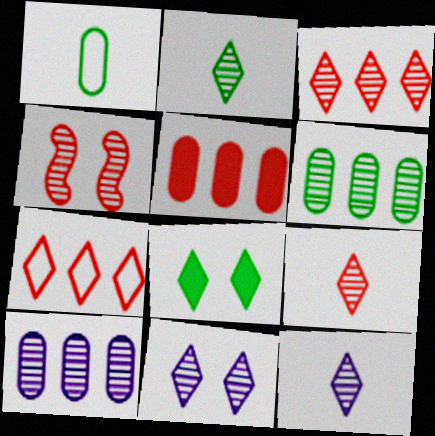[[2, 3, 11], 
[2, 4, 10], 
[2, 9, 12], 
[4, 6, 12], 
[7, 8, 12]]